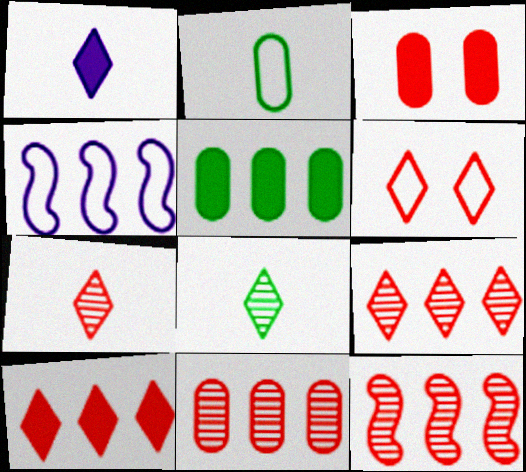[[2, 4, 6], 
[3, 4, 8], 
[4, 5, 9], 
[6, 7, 10], 
[9, 11, 12]]